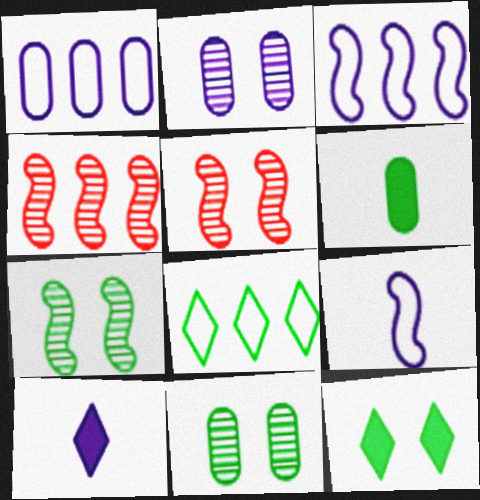[[2, 3, 10], 
[6, 7, 8]]